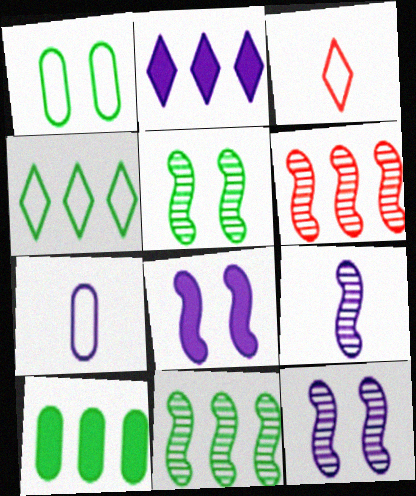[[2, 7, 12], 
[3, 10, 12], 
[4, 10, 11], 
[5, 6, 9]]